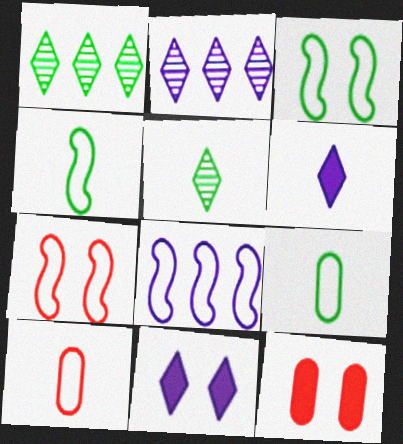[[2, 4, 12], 
[4, 7, 8], 
[5, 8, 12]]